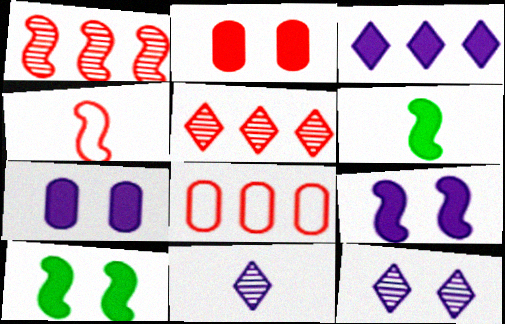[[2, 3, 6], 
[2, 4, 5], 
[6, 8, 12], 
[8, 10, 11]]